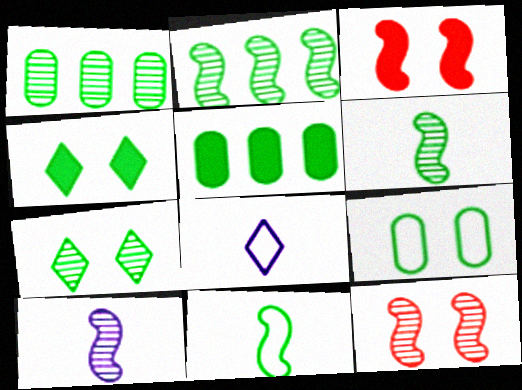[[1, 3, 8], 
[1, 4, 11], 
[1, 6, 7], 
[2, 10, 12], 
[5, 7, 11], 
[5, 8, 12]]